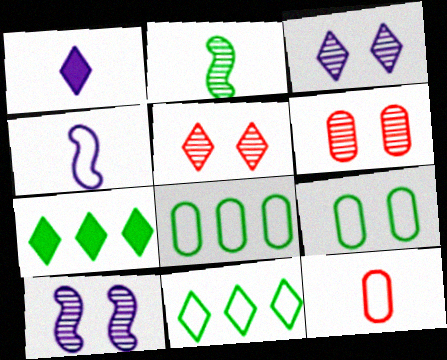[[1, 2, 12], 
[1, 5, 11], 
[2, 7, 9], 
[4, 6, 7], 
[7, 10, 12]]